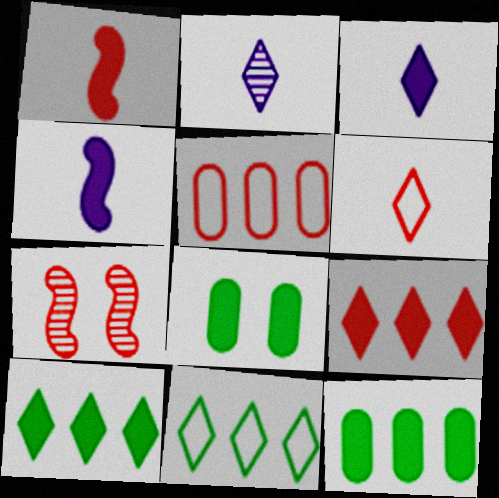[[4, 8, 9]]